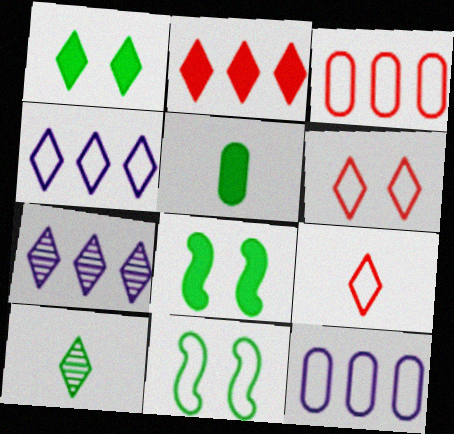[[1, 7, 9], 
[9, 11, 12]]